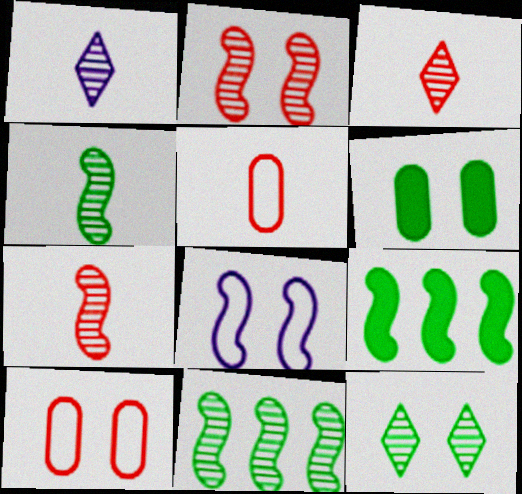[[1, 9, 10], 
[7, 8, 9]]